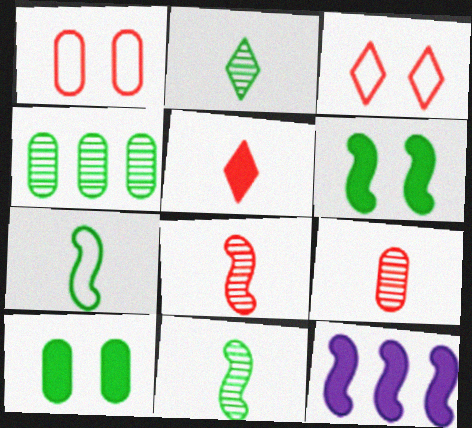[[1, 2, 12], 
[5, 10, 12]]